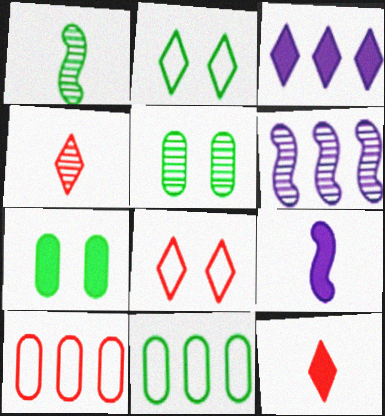[[2, 3, 4], 
[4, 5, 6]]